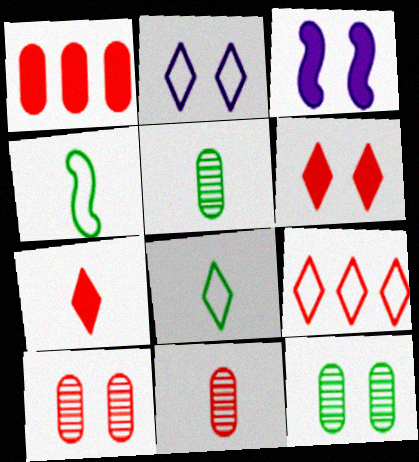[[2, 8, 9], 
[3, 5, 9]]